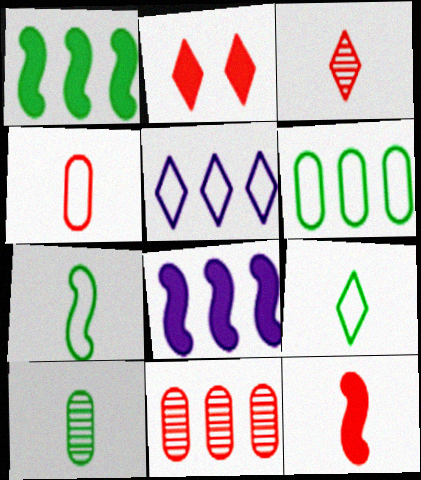[[1, 5, 11], 
[3, 4, 12]]